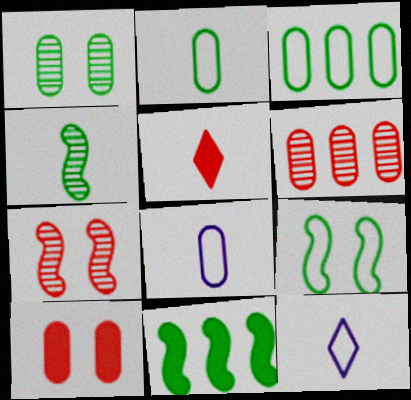[[4, 5, 8], 
[4, 9, 11]]